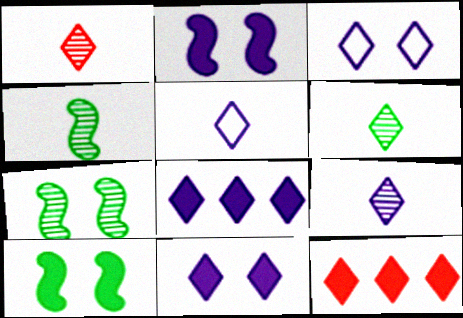[[1, 6, 9], 
[3, 6, 12], 
[3, 8, 9]]